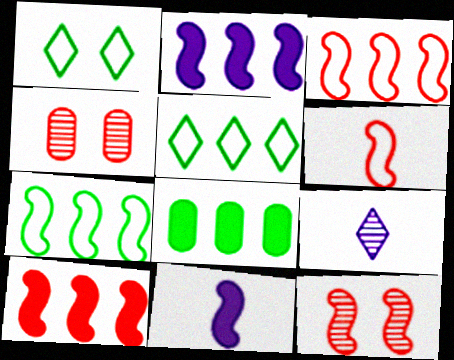[[4, 5, 11], 
[6, 10, 12], 
[7, 11, 12]]